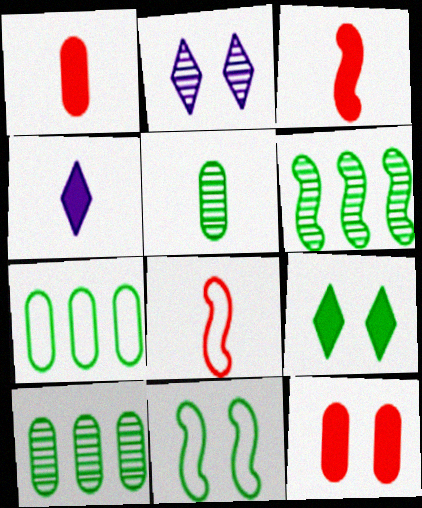[[2, 3, 7], 
[2, 11, 12], 
[4, 5, 8]]